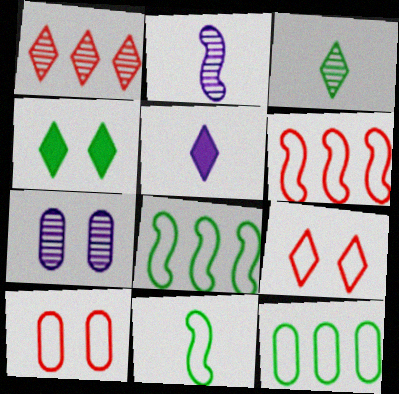[]